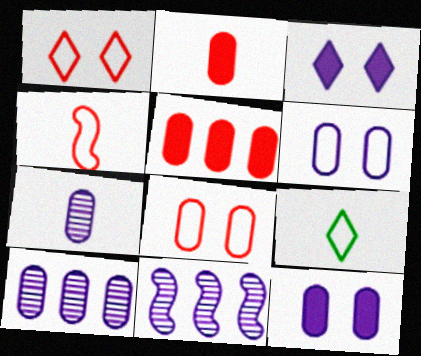[]